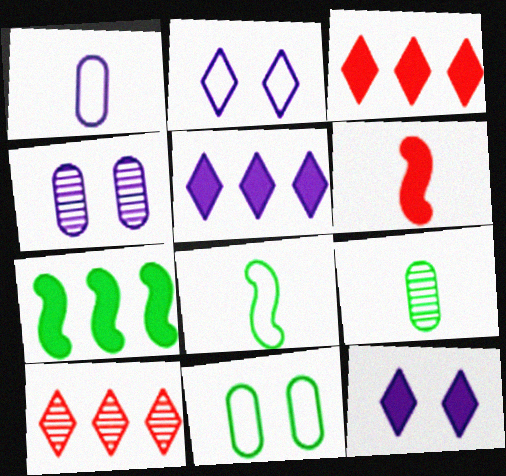[[3, 4, 8]]